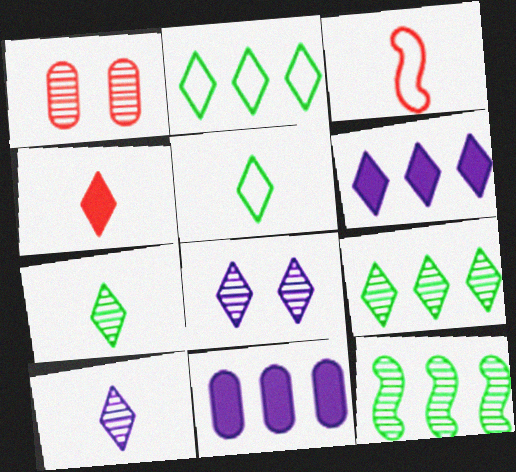[[1, 10, 12], 
[2, 4, 8], 
[4, 5, 10]]